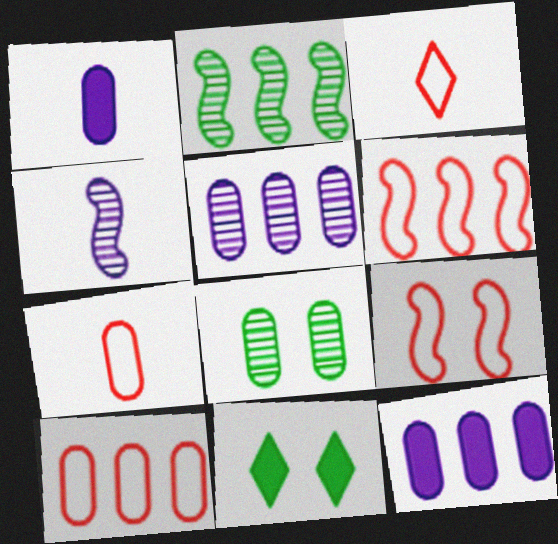[[1, 8, 10], 
[3, 9, 10], 
[4, 10, 11], 
[7, 8, 12]]